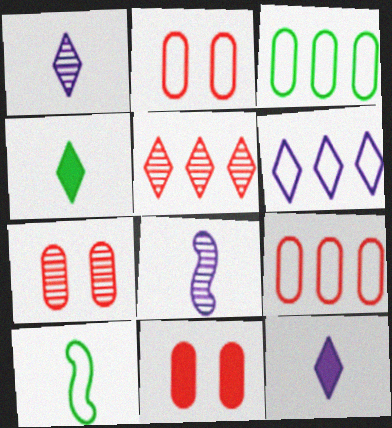[[2, 6, 10], 
[2, 7, 11]]